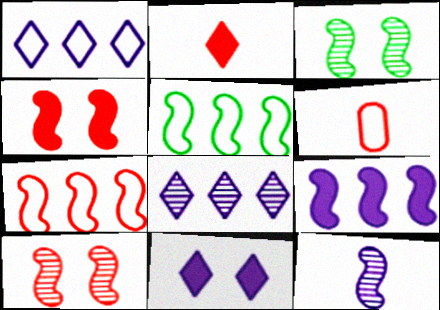[[4, 5, 12]]